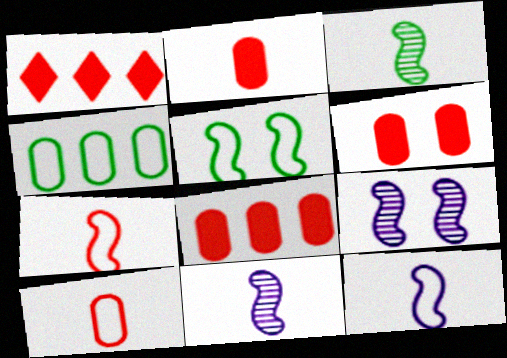[[2, 6, 8]]